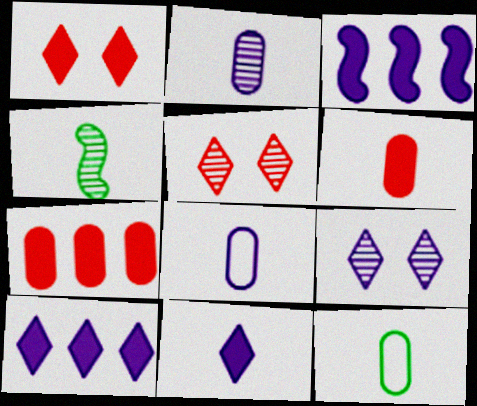[[2, 6, 12], 
[3, 5, 12], 
[3, 8, 9]]